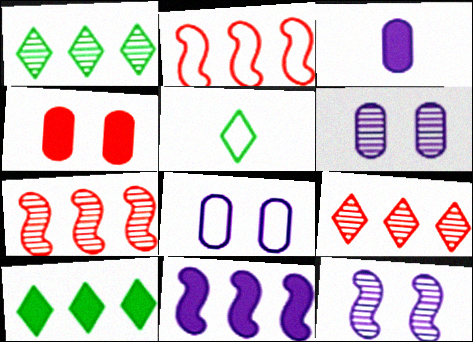[[2, 5, 8]]